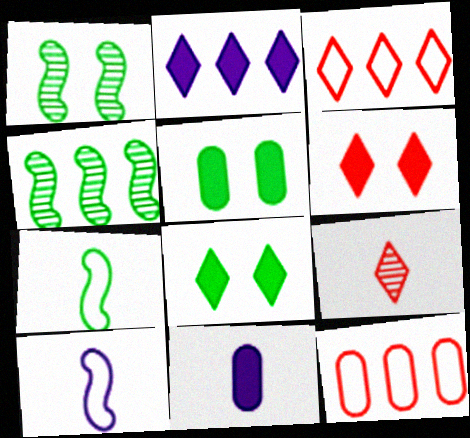[[1, 3, 11], 
[2, 4, 12], 
[3, 6, 9], 
[7, 9, 11]]